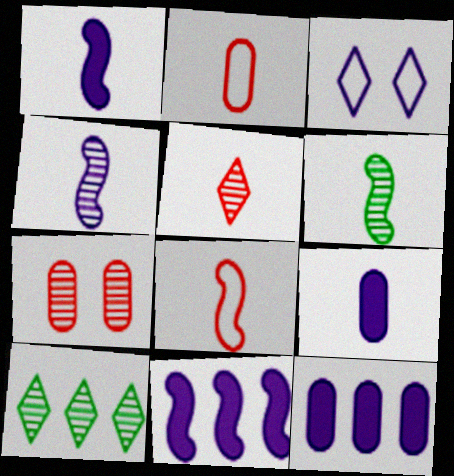[[1, 6, 8], 
[3, 4, 12], 
[4, 7, 10]]